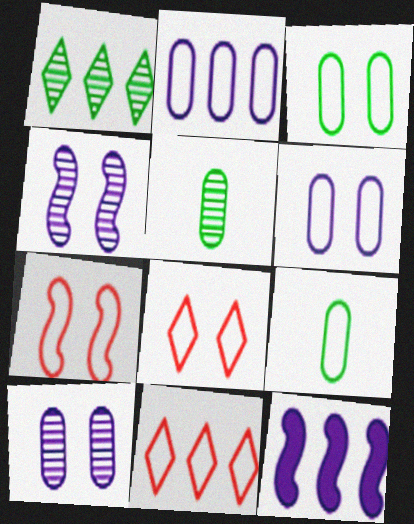[[5, 8, 12]]